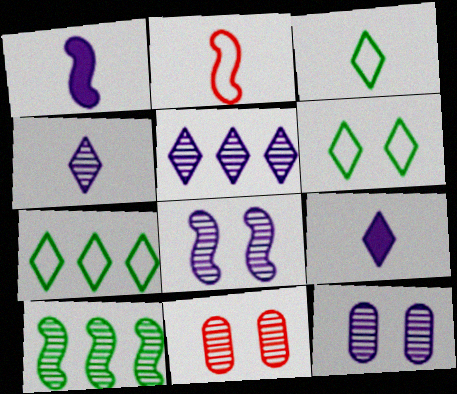[[1, 7, 11], 
[3, 6, 7], 
[4, 10, 11]]